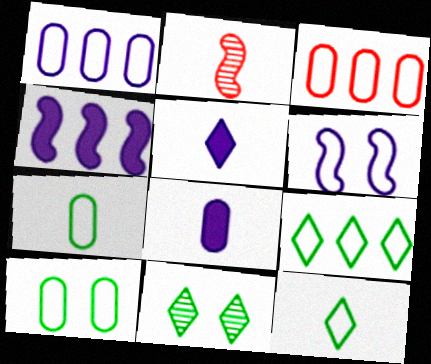[[2, 5, 7], 
[2, 8, 12], 
[3, 6, 12]]